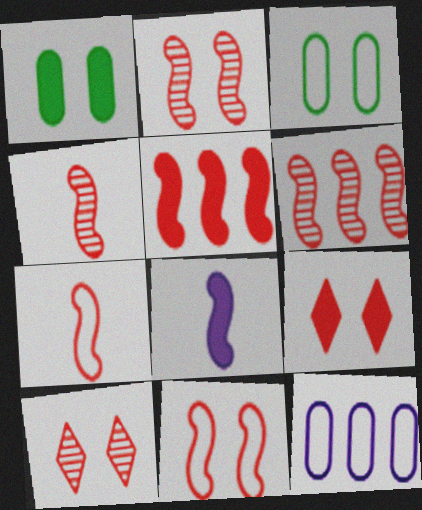[[2, 4, 6], 
[2, 5, 7], 
[4, 5, 11]]